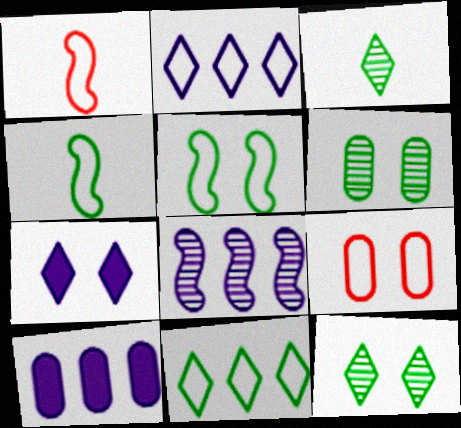[[1, 10, 12], 
[2, 4, 9], 
[2, 8, 10]]